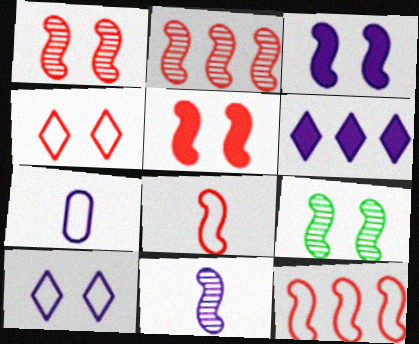[[2, 5, 8], 
[2, 9, 11]]